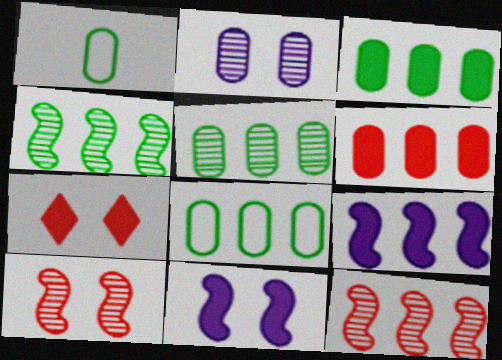[[1, 2, 6], 
[3, 5, 8]]